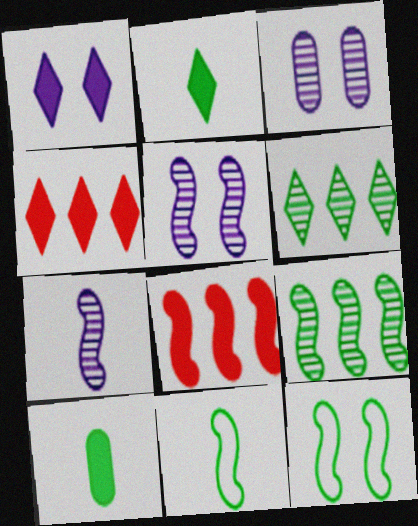[[1, 2, 4], 
[1, 8, 10], 
[3, 4, 11], 
[5, 8, 11], 
[6, 10, 12], 
[7, 8, 12]]